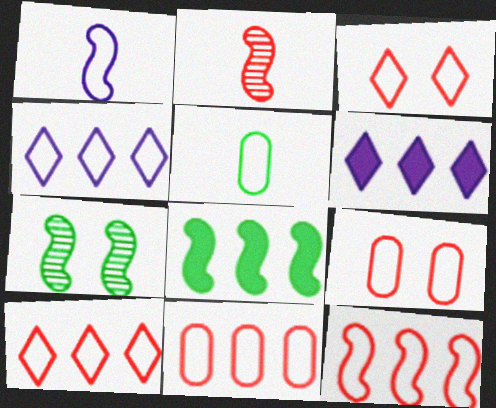[[10, 11, 12]]